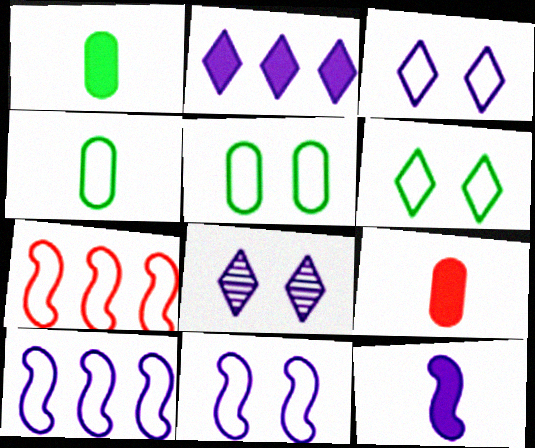[[1, 7, 8], 
[3, 4, 7]]